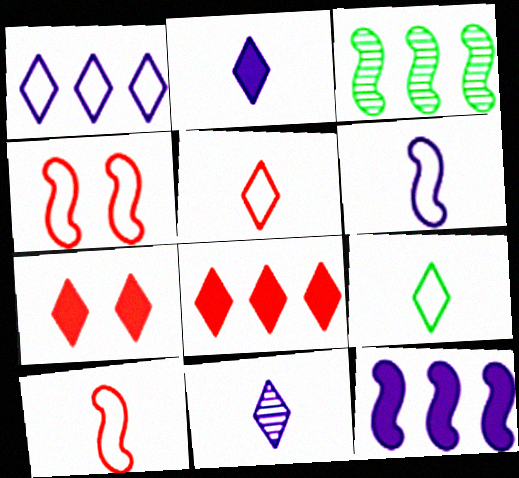[]